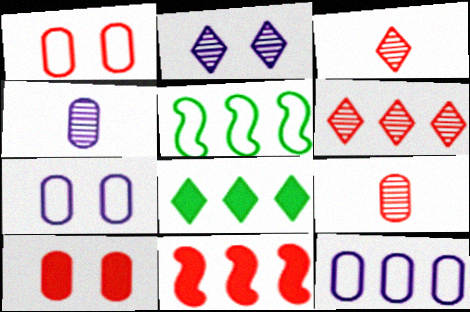[[1, 3, 11]]